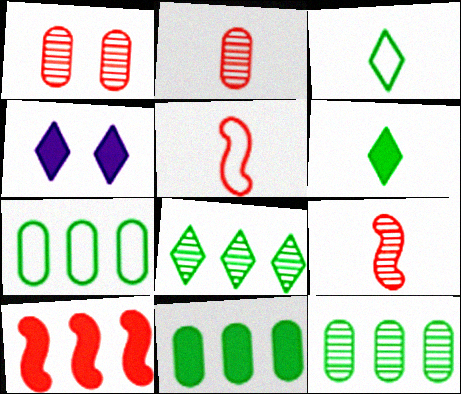[[4, 5, 12], 
[4, 7, 9], 
[7, 11, 12]]